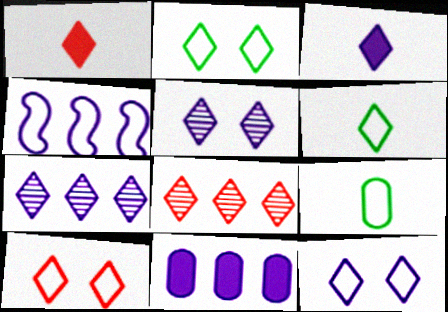[[1, 2, 7], 
[1, 8, 10], 
[2, 3, 8], 
[2, 10, 12], 
[3, 7, 12], 
[4, 7, 11], 
[4, 9, 10]]